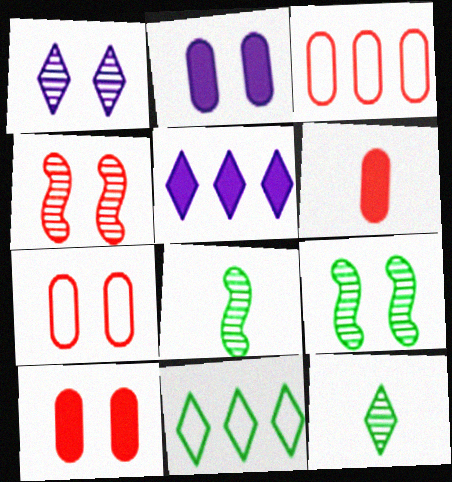[[5, 7, 8]]